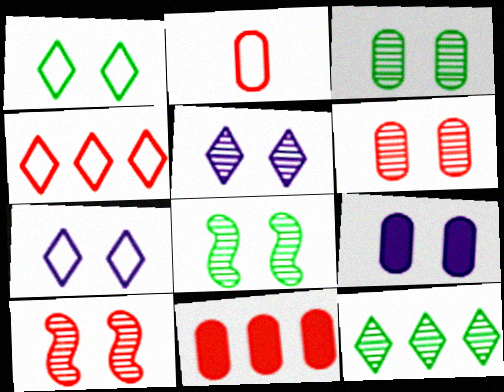[[1, 9, 10], 
[2, 6, 11], 
[3, 5, 10], 
[5, 6, 8]]